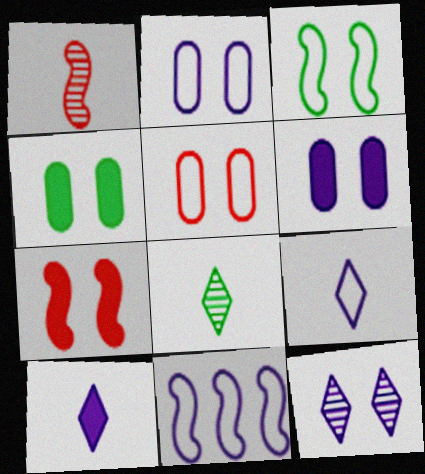[[2, 9, 11]]